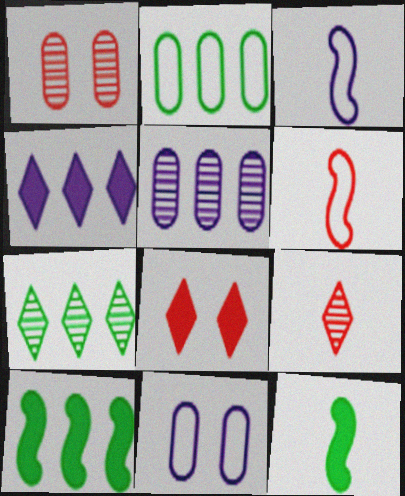[[2, 7, 10], 
[9, 10, 11]]